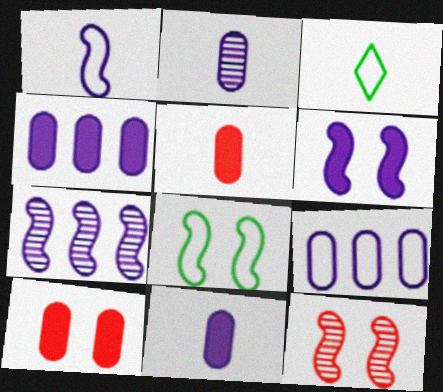[[1, 6, 7], 
[3, 4, 12], 
[3, 7, 10], 
[6, 8, 12]]